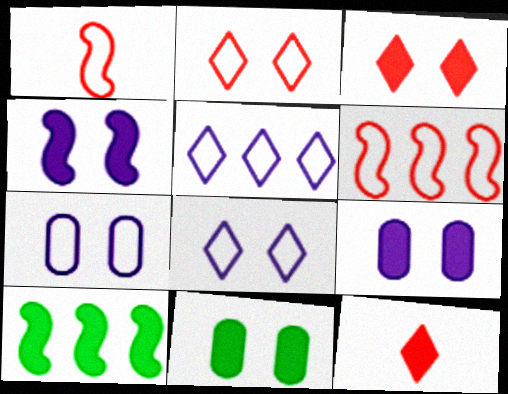[[3, 4, 11], 
[9, 10, 12]]